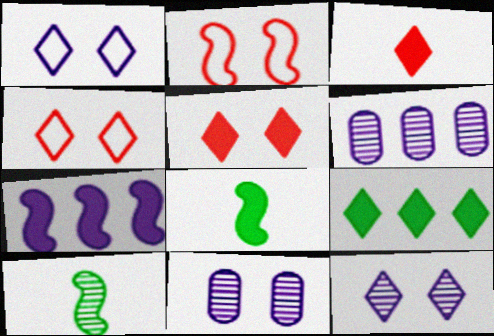[[2, 7, 10], 
[4, 6, 8]]